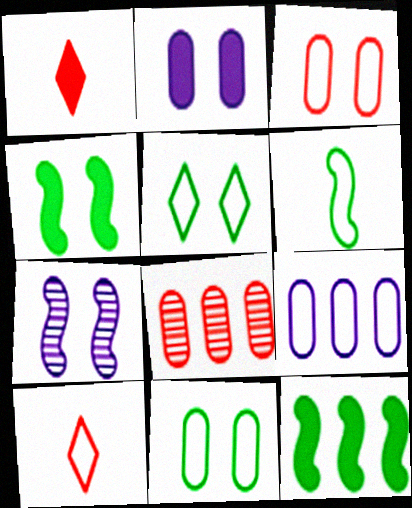[[1, 2, 12]]